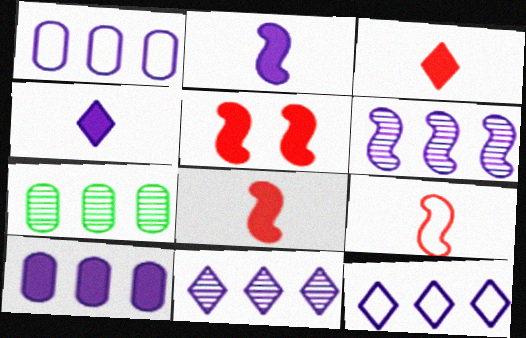[[6, 10, 12]]